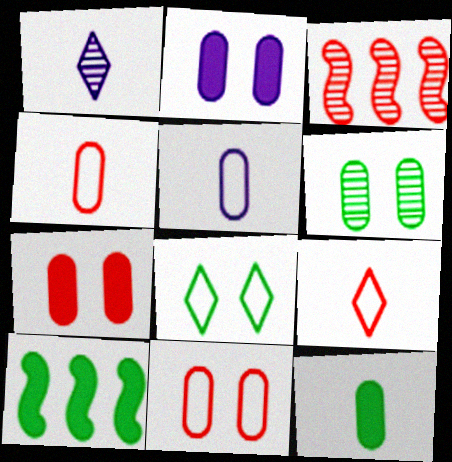[[1, 3, 6], 
[1, 10, 11], 
[2, 6, 11], 
[3, 7, 9]]